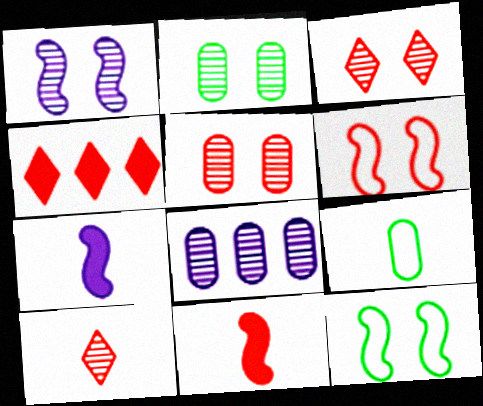[[1, 2, 3], 
[1, 4, 9], 
[7, 9, 10]]